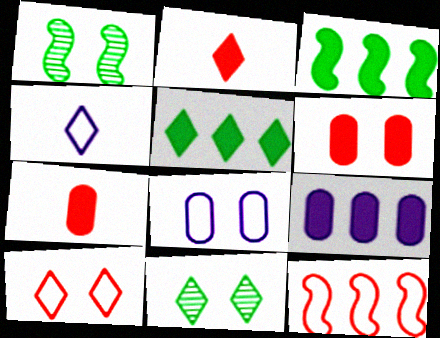[]